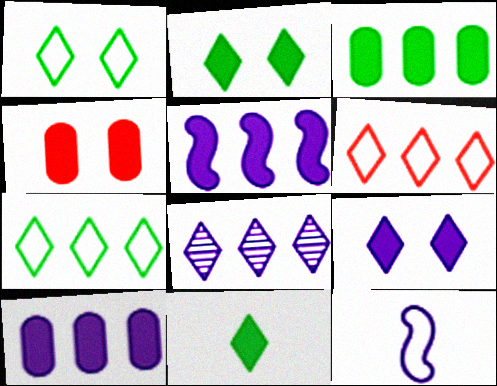[[4, 5, 11]]